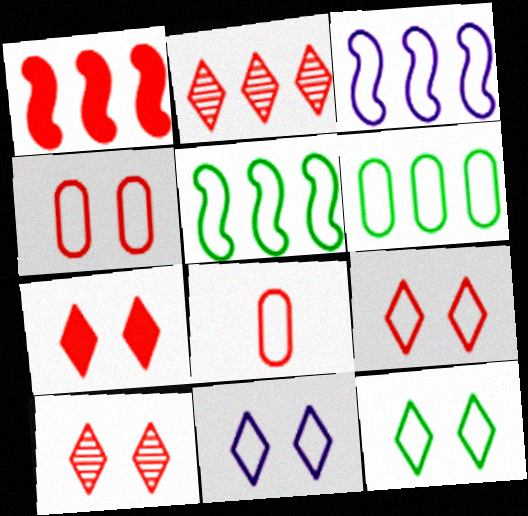[[1, 8, 10], 
[3, 8, 12], 
[5, 8, 11], 
[7, 9, 10], 
[9, 11, 12]]